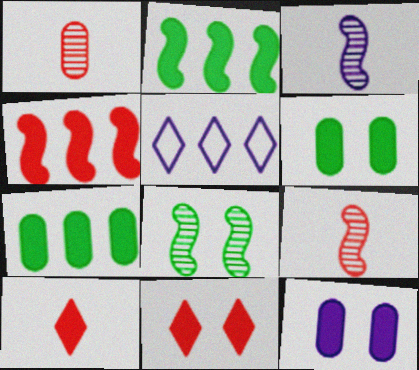[[2, 10, 12], 
[3, 5, 12], 
[5, 6, 9]]